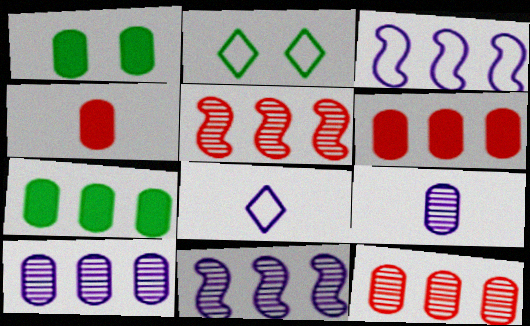[[1, 5, 8], 
[2, 4, 11]]